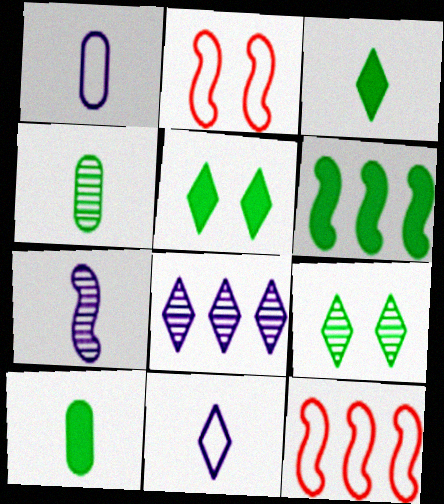[[2, 6, 7], 
[2, 8, 10], 
[5, 6, 10]]